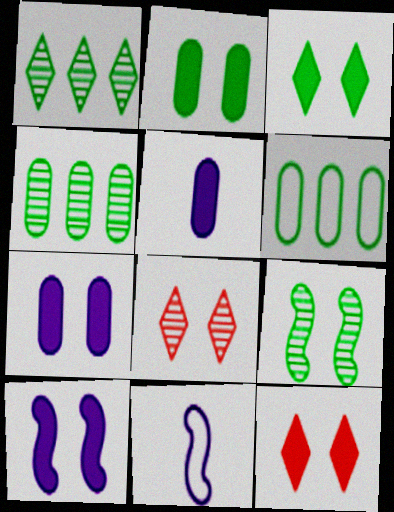[[2, 10, 12], 
[4, 11, 12]]